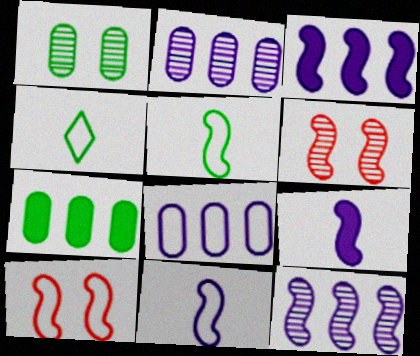[[3, 5, 6], 
[4, 8, 10]]